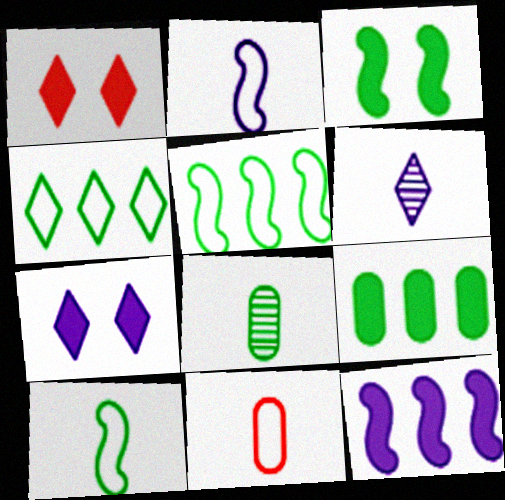[[1, 4, 6], 
[3, 4, 8]]